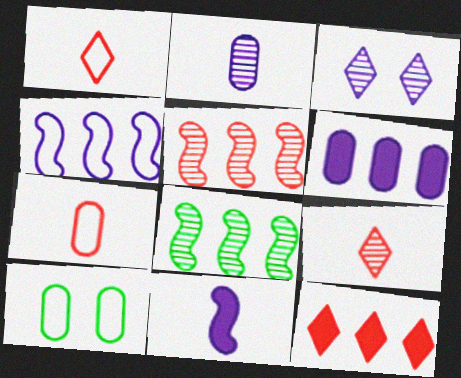[[1, 4, 10]]